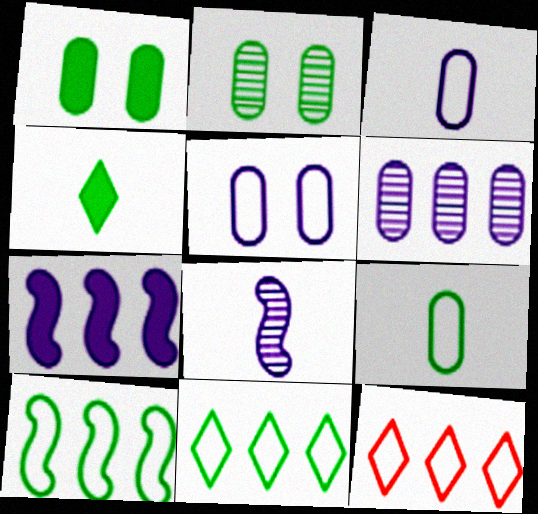[[1, 8, 12], 
[2, 4, 10]]